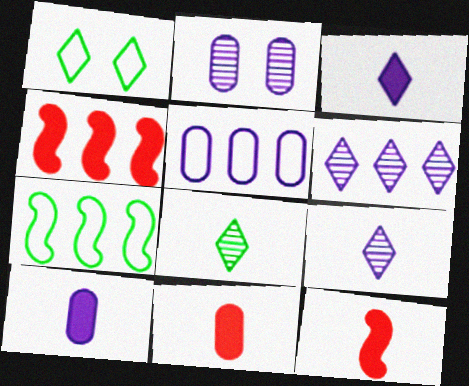[[2, 5, 10]]